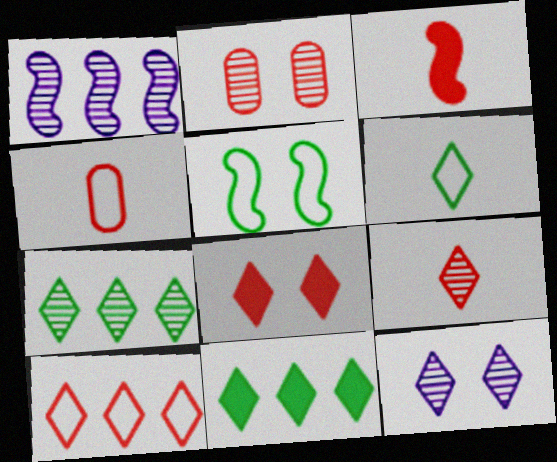[[1, 3, 5], 
[2, 3, 10], 
[3, 4, 9], 
[7, 9, 12], 
[8, 9, 10]]